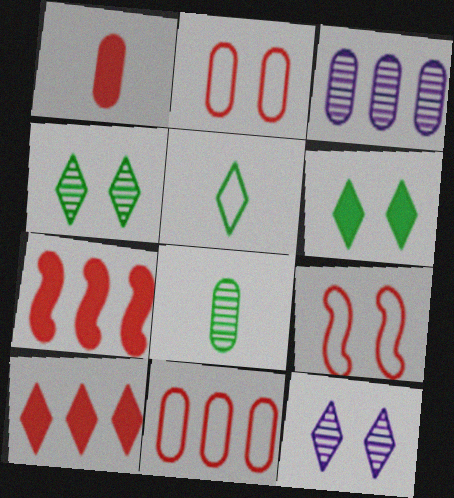[[5, 10, 12]]